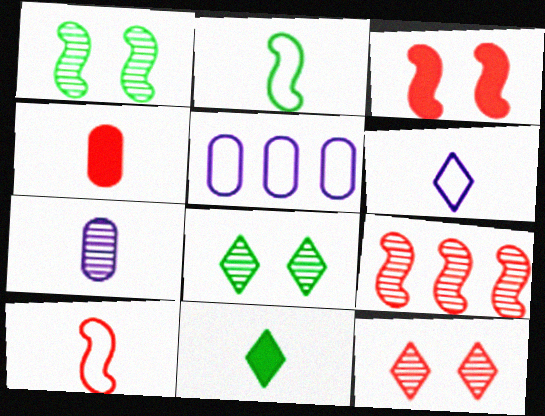[[3, 9, 10], 
[7, 8, 9], 
[7, 10, 11]]